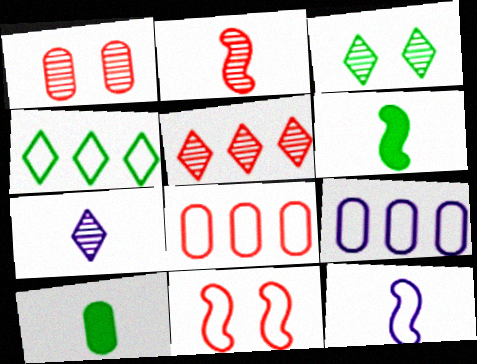[[1, 2, 5], 
[1, 9, 10], 
[2, 6, 12], 
[3, 5, 7]]